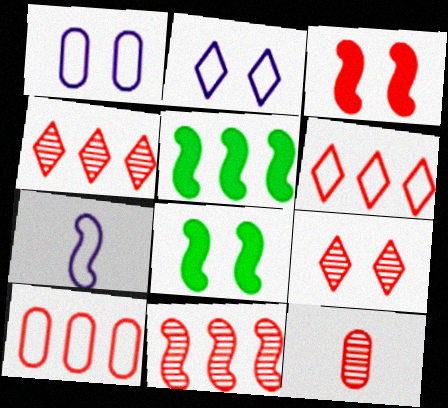[[1, 8, 9], 
[2, 5, 12], 
[3, 6, 12], 
[7, 8, 11], 
[9, 11, 12]]